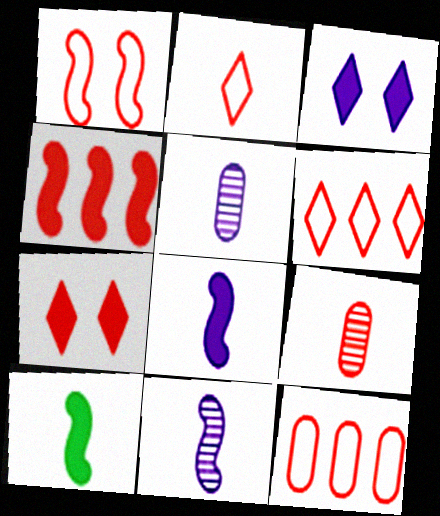[[1, 2, 12], 
[2, 5, 10]]